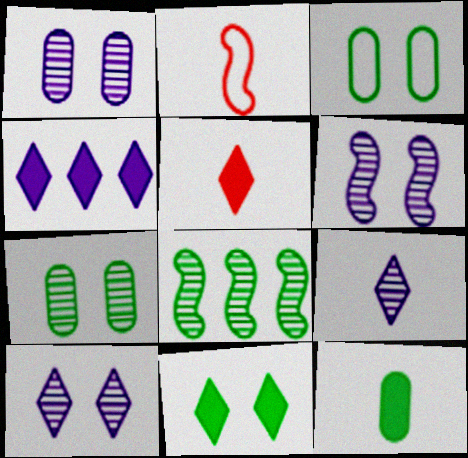[[1, 6, 10], 
[2, 4, 7], 
[2, 9, 12], 
[4, 5, 11]]